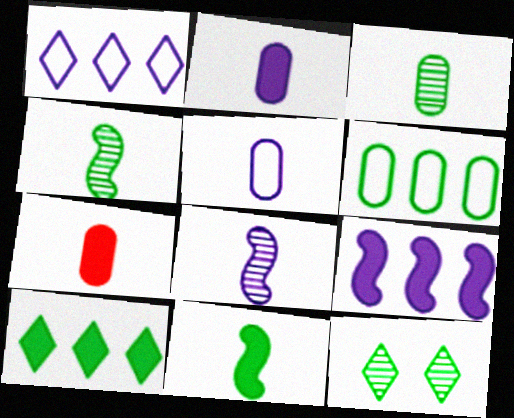[[3, 5, 7], 
[6, 11, 12]]